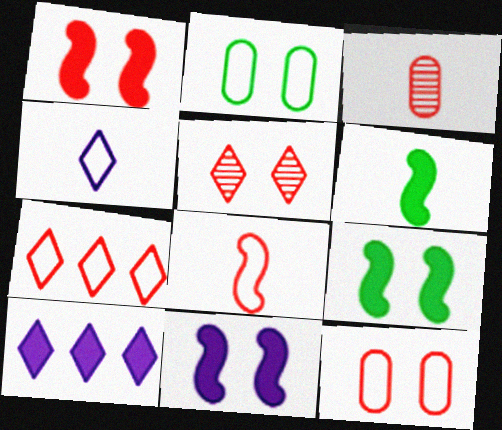[[1, 3, 7], 
[1, 5, 12], 
[1, 9, 11], 
[2, 5, 11], 
[3, 4, 6], 
[7, 8, 12]]